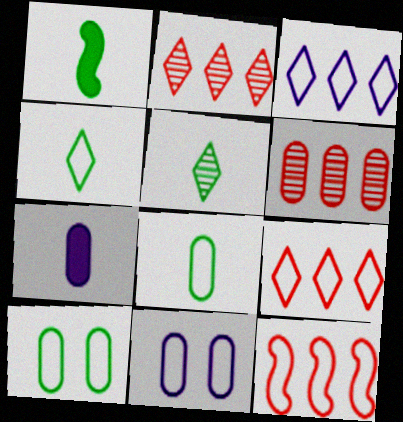[[1, 2, 11], 
[1, 5, 8], 
[4, 11, 12], 
[6, 7, 10]]